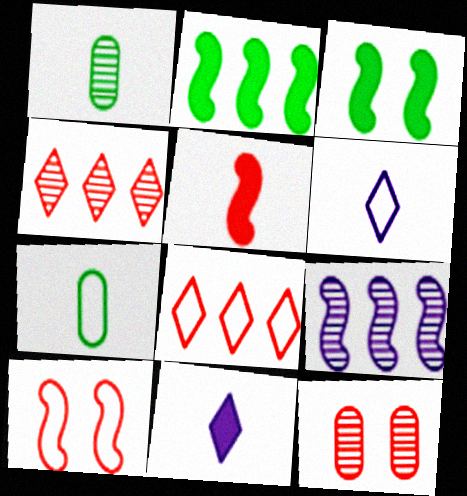[[1, 5, 6], 
[2, 6, 12], 
[5, 8, 12]]